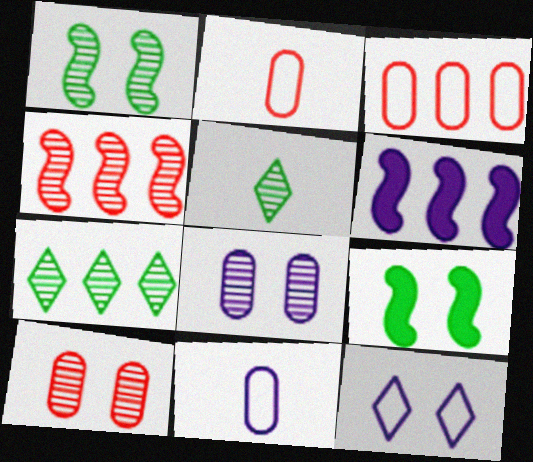[[3, 6, 7], 
[4, 5, 8], 
[9, 10, 12]]